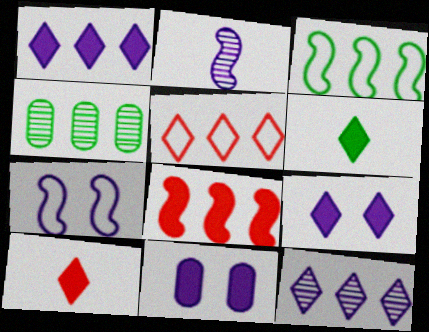[[4, 7, 10], 
[6, 8, 11]]